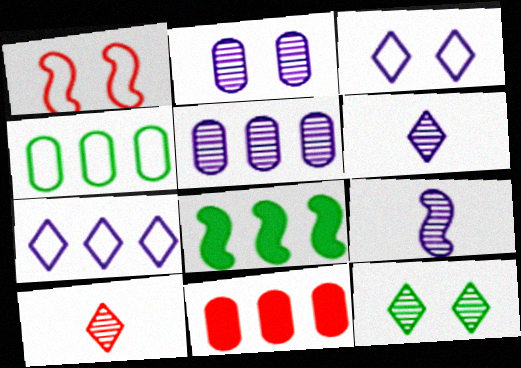[[1, 8, 9], 
[1, 10, 11], 
[4, 5, 11]]